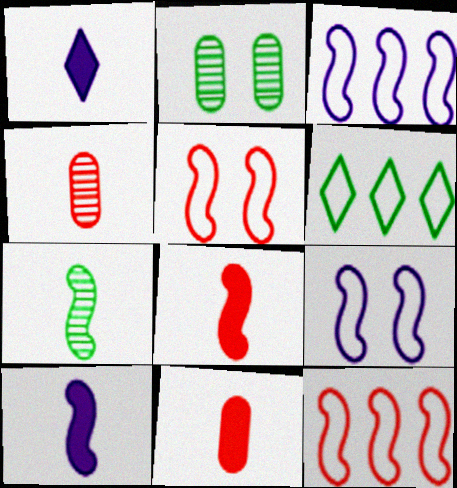[[1, 2, 12]]